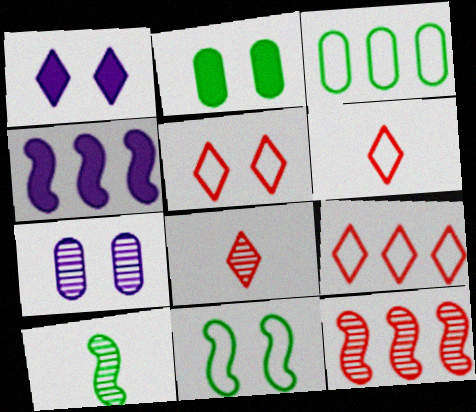[[5, 6, 9]]